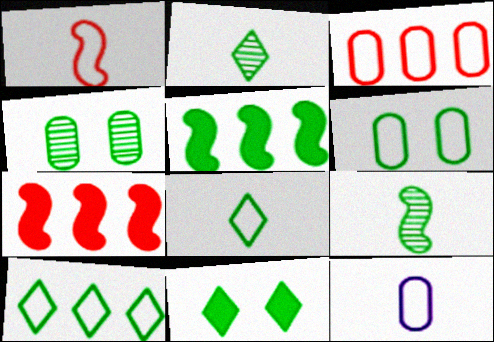[[1, 8, 12], 
[2, 5, 6], 
[2, 10, 11], 
[3, 6, 12], 
[4, 5, 8]]